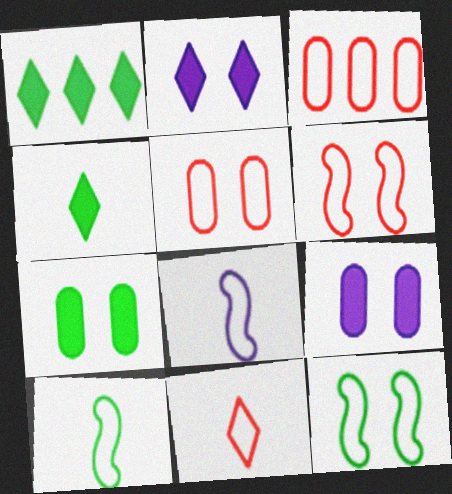[[3, 6, 11]]